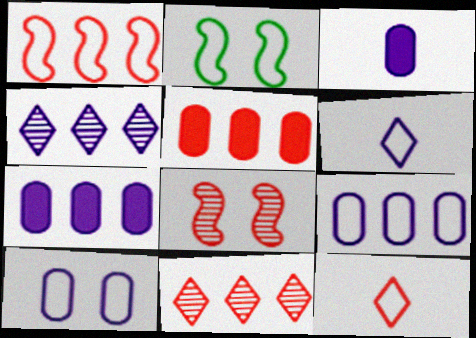[[1, 5, 11], 
[2, 3, 11], 
[2, 9, 12], 
[5, 8, 12]]